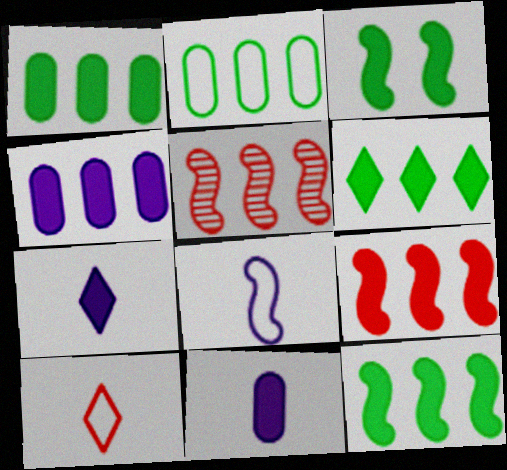[[1, 6, 12], 
[3, 5, 8], 
[4, 6, 9]]